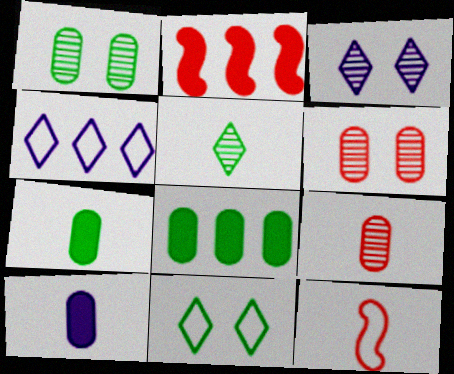[[3, 8, 12], 
[5, 10, 12]]